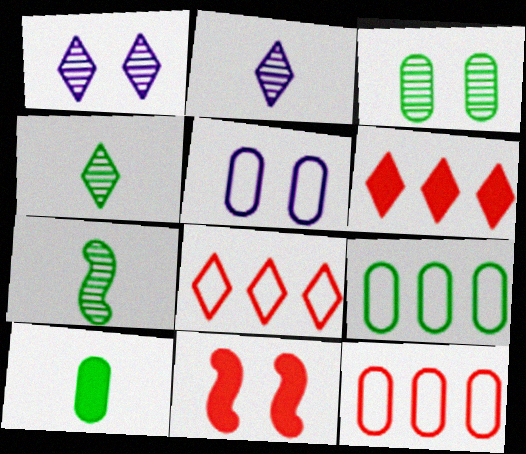[[2, 9, 11], 
[3, 9, 10], 
[5, 6, 7]]